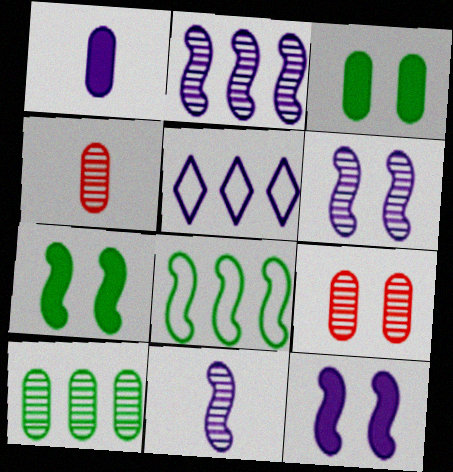[[1, 5, 6], 
[2, 6, 11], 
[4, 5, 7]]